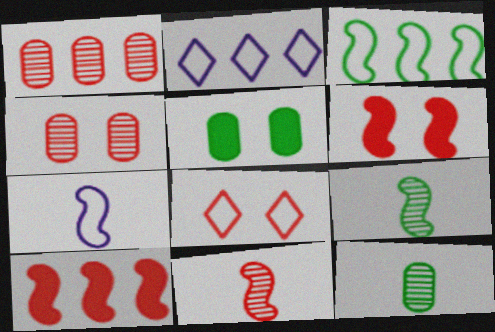[[2, 5, 11], 
[2, 6, 12], 
[4, 6, 8]]